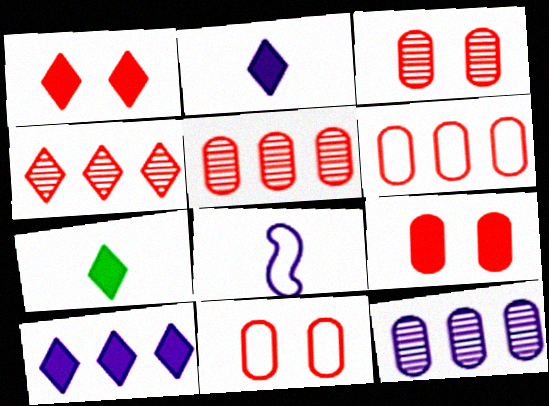[[1, 7, 10], 
[3, 9, 11]]